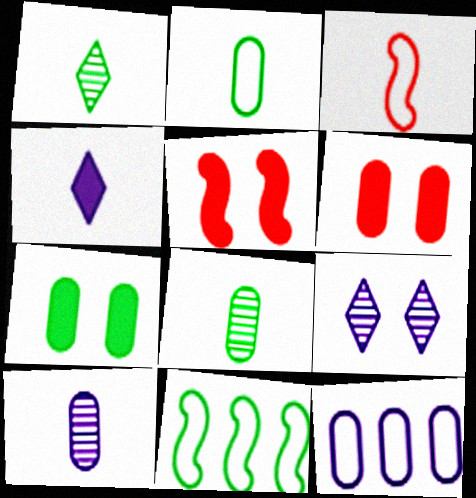[[1, 5, 12], 
[1, 7, 11], 
[3, 4, 8], 
[6, 8, 12]]